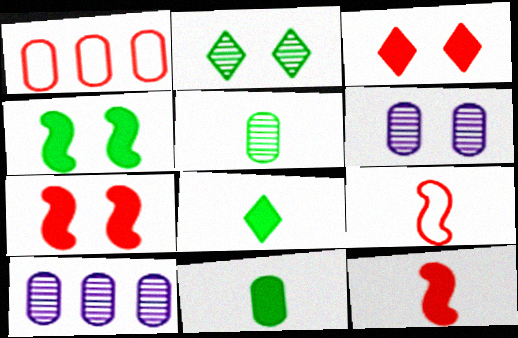[[1, 6, 11]]